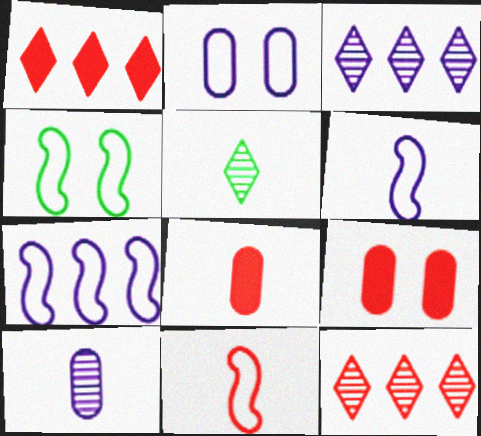[[1, 4, 10], 
[3, 4, 8], 
[4, 7, 11], 
[5, 6, 8], 
[5, 7, 9], 
[9, 11, 12]]